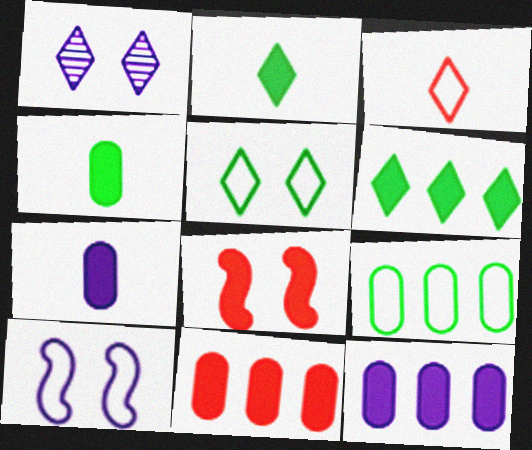[[1, 3, 6], 
[2, 8, 12], 
[3, 9, 10], 
[6, 7, 8]]